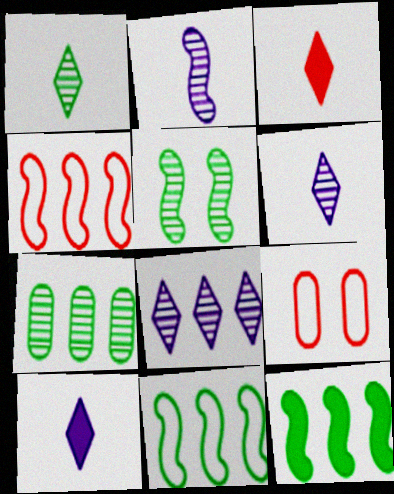[[1, 5, 7], 
[6, 9, 12]]